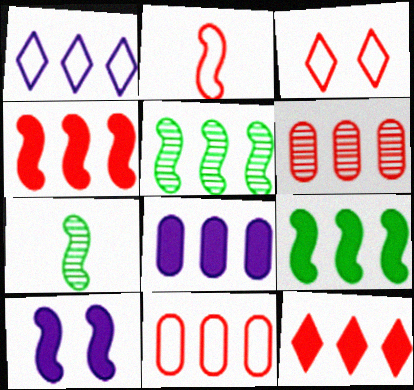[[1, 6, 9], 
[2, 3, 11], 
[2, 5, 10], 
[3, 7, 8], 
[8, 9, 12]]